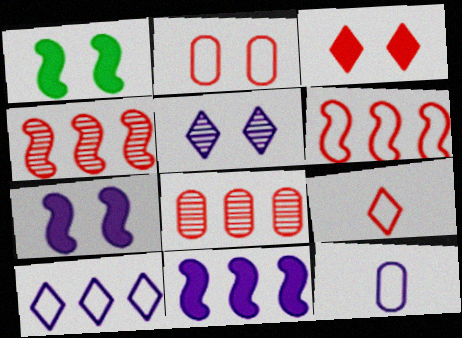[[1, 2, 5], 
[2, 6, 9], 
[5, 11, 12]]